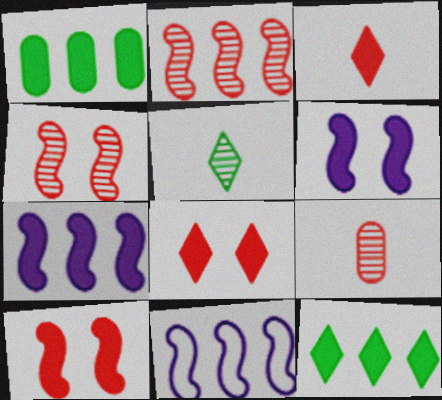[[1, 3, 6]]